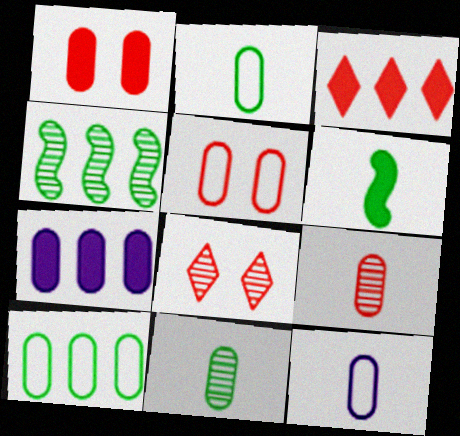[[5, 7, 11], 
[5, 10, 12]]